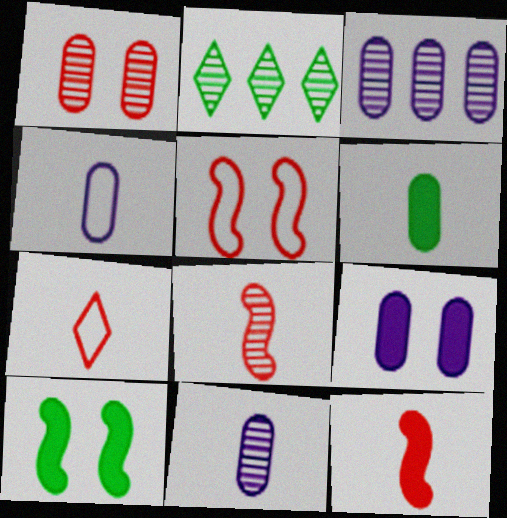[[3, 4, 9], 
[3, 7, 10]]